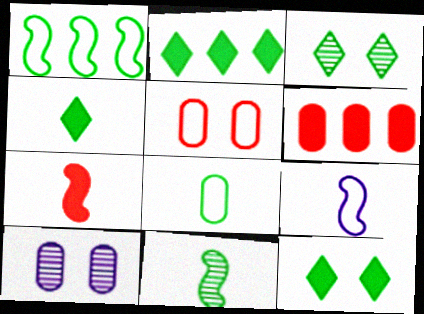[[2, 4, 12], 
[3, 6, 9], 
[4, 8, 11], 
[6, 8, 10], 
[7, 9, 11]]